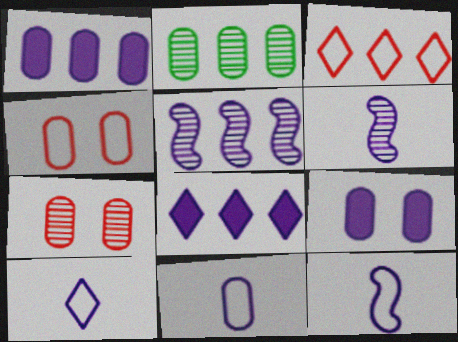[[5, 9, 10], 
[10, 11, 12]]